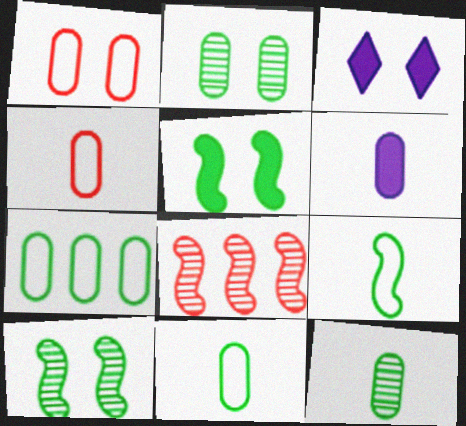[[1, 3, 10], 
[3, 8, 11], 
[4, 6, 12]]